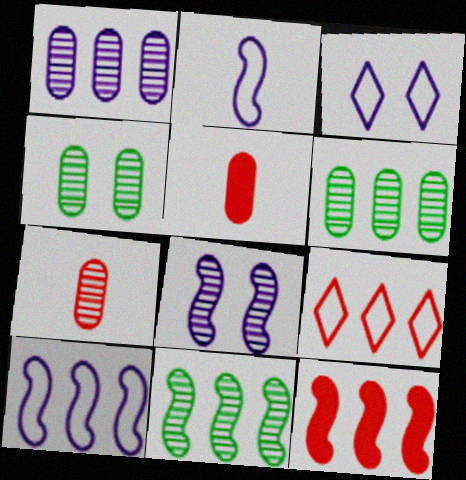[[1, 4, 7], 
[3, 5, 11], 
[10, 11, 12]]